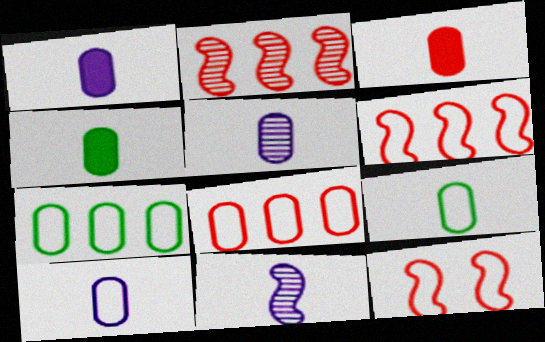[[1, 3, 4], 
[1, 5, 10], 
[3, 5, 9]]